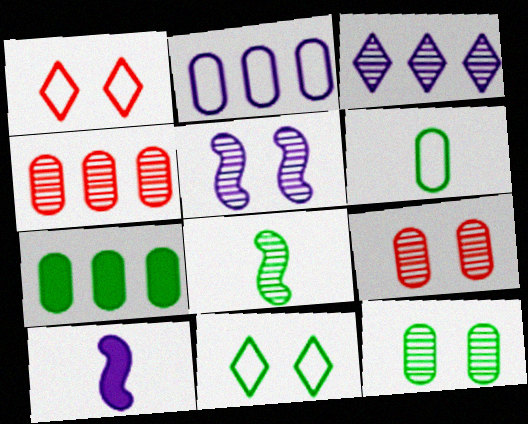[[2, 4, 7], 
[3, 8, 9], 
[4, 10, 11], 
[6, 7, 12], 
[7, 8, 11]]